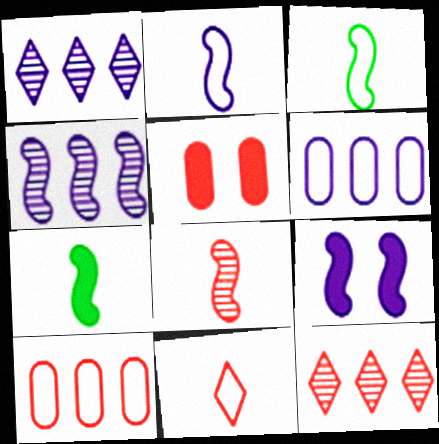[[1, 3, 5], 
[2, 4, 9], 
[2, 7, 8]]